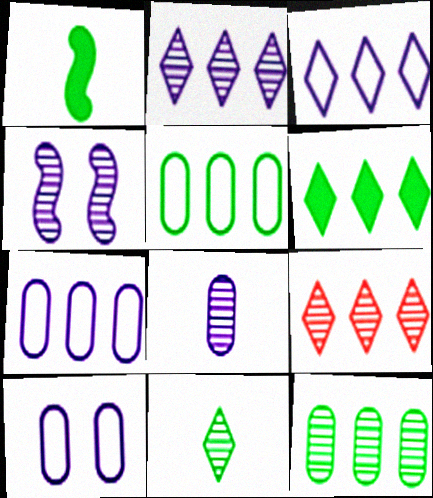[[1, 9, 10], 
[2, 4, 8], 
[3, 6, 9]]